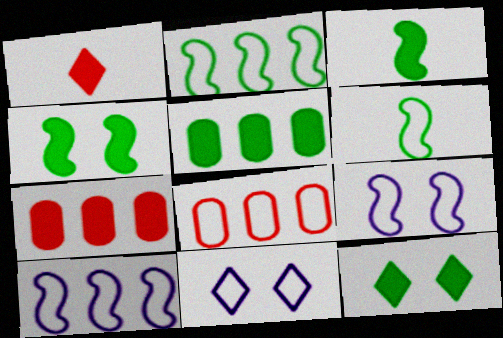[[3, 5, 12], 
[6, 8, 11]]